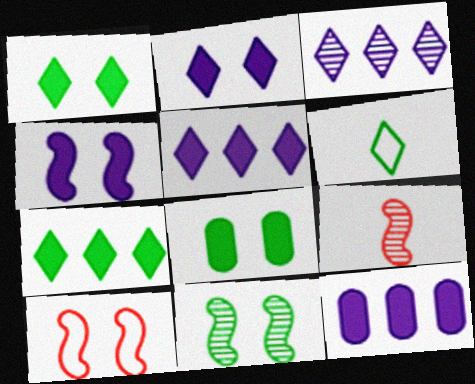[[4, 10, 11]]